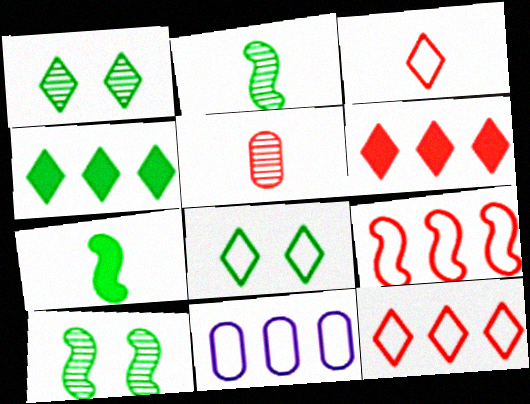[]